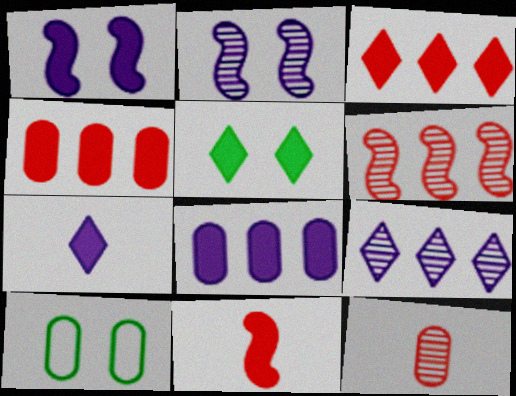[[1, 7, 8], 
[3, 5, 7], 
[5, 8, 11], 
[6, 7, 10], 
[8, 10, 12], 
[9, 10, 11]]